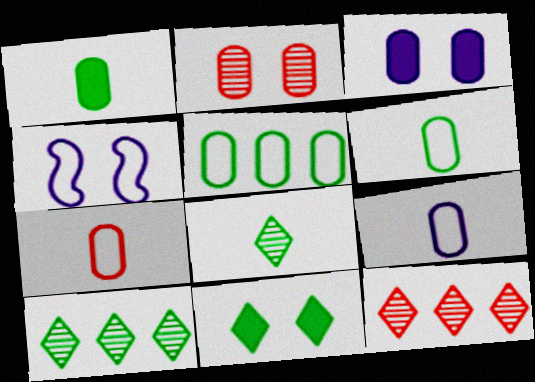[[1, 4, 12], 
[2, 4, 11], 
[6, 7, 9]]